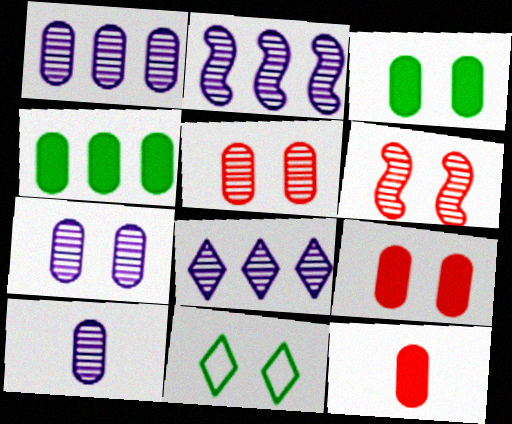[[1, 2, 8], 
[1, 7, 10], 
[2, 11, 12]]